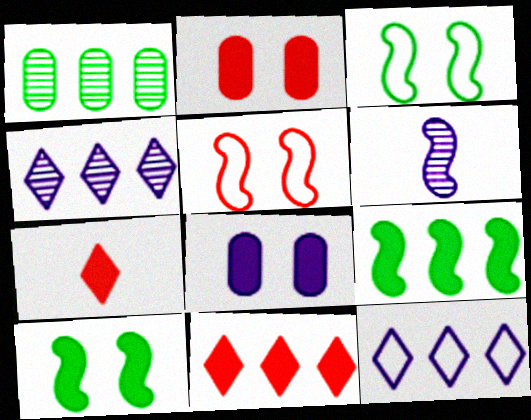[[5, 6, 9], 
[6, 8, 12], 
[7, 8, 9]]